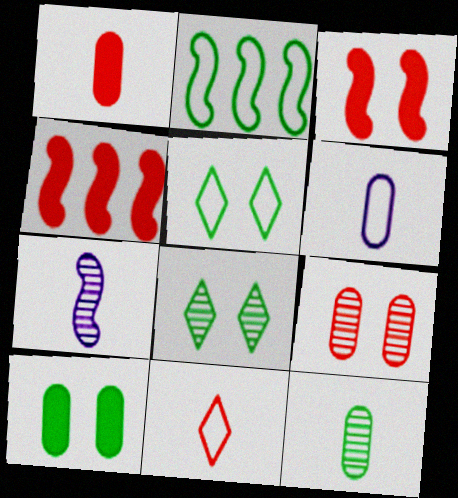[[1, 6, 12], 
[2, 3, 7], 
[4, 6, 8], 
[4, 9, 11]]